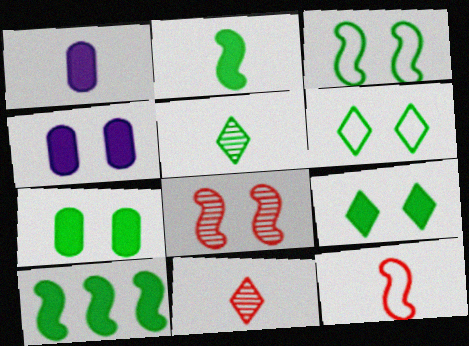[[1, 5, 12], 
[4, 6, 8]]